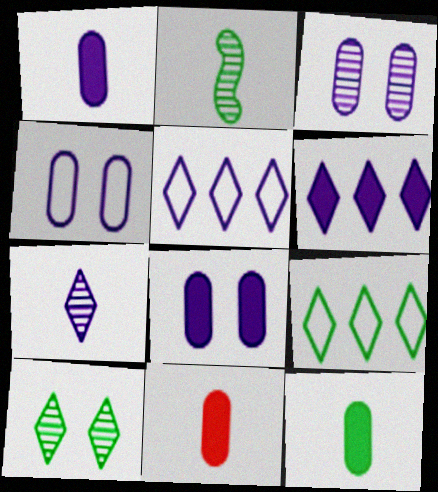[[1, 11, 12], 
[3, 4, 8]]